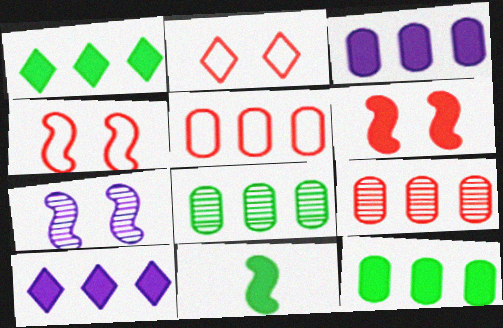[[3, 5, 8]]